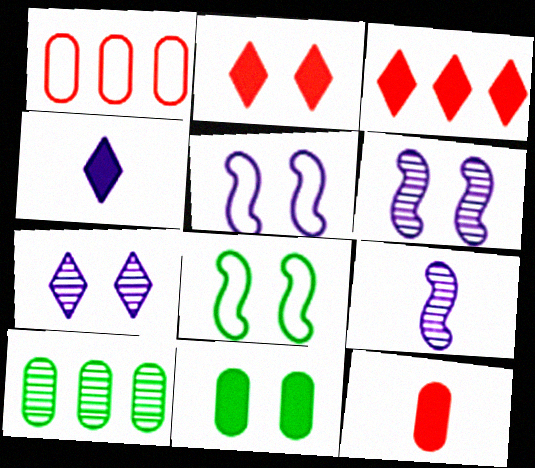[]